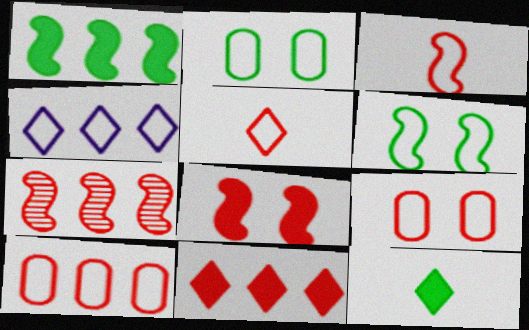[[2, 3, 4], 
[3, 7, 8], 
[7, 10, 11]]